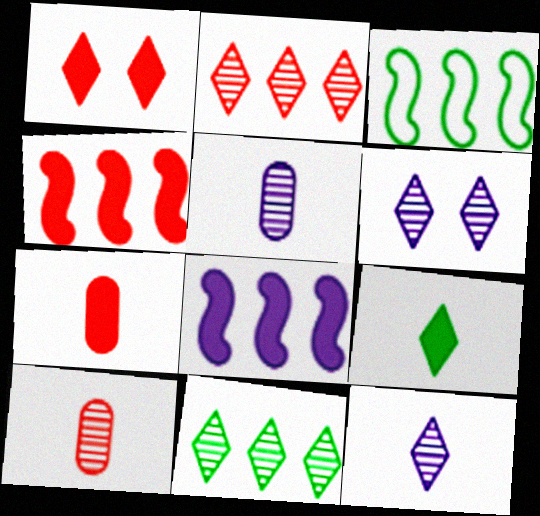[[1, 3, 5], 
[1, 4, 7], 
[3, 6, 7]]